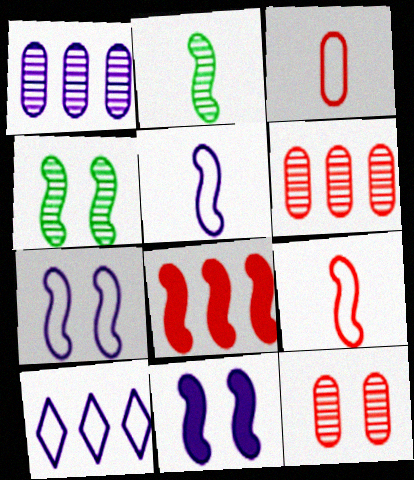[[2, 7, 8], 
[4, 5, 8]]